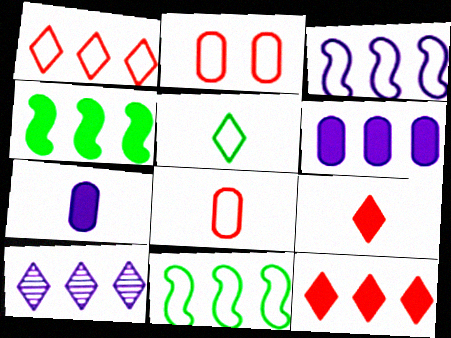[[2, 3, 5], 
[3, 6, 10], 
[4, 6, 12]]